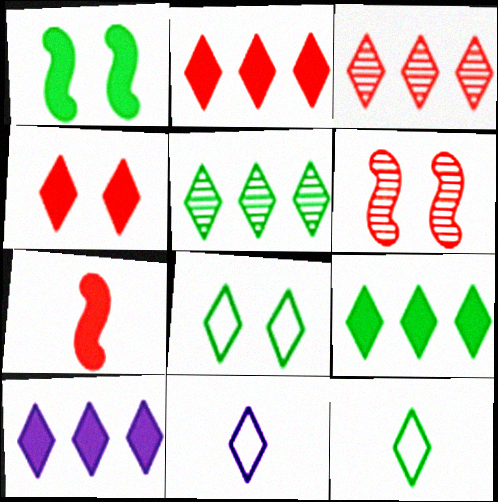[[2, 9, 10], 
[4, 5, 11]]